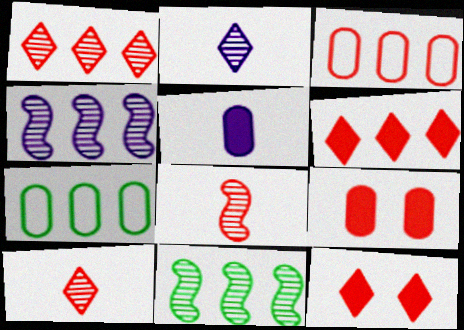[[3, 8, 12], 
[4, 6, 7]]